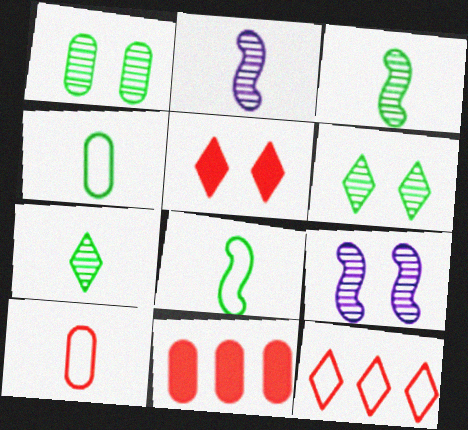[]